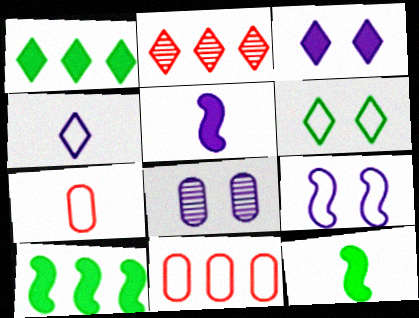[[3, 8, 9]]